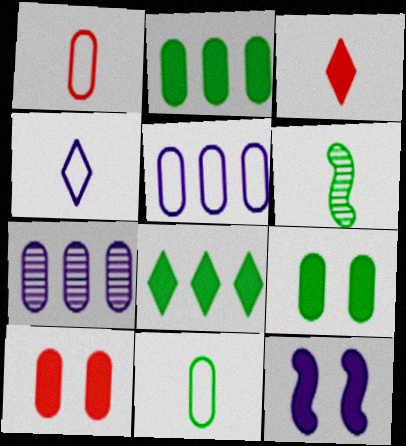[[1, 7, 9], 
[2, 3, 12], 
[4, 7, 12], 
[7, 10, 11]]